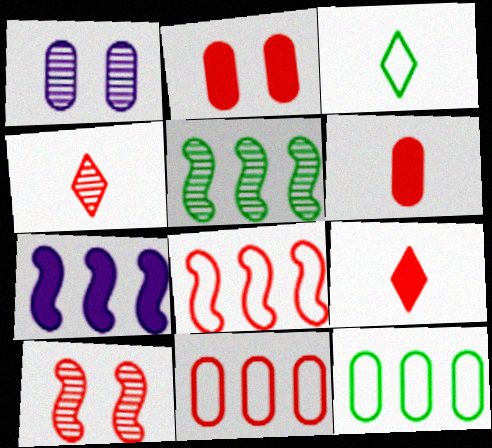[[1, 4, 5], 
[1, 6, 12], 
[2, 4, 8], 
[5, 7, 8], 
[9, 10, 11]]